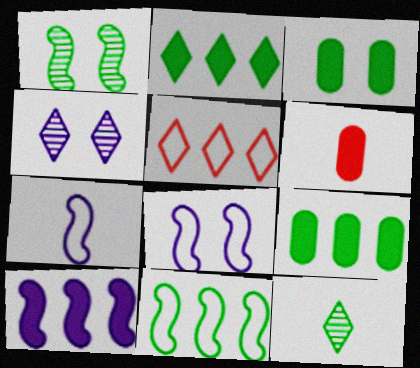[[3, 11, 12], 
[4, 6, 11], 
[6, 7, 12]]